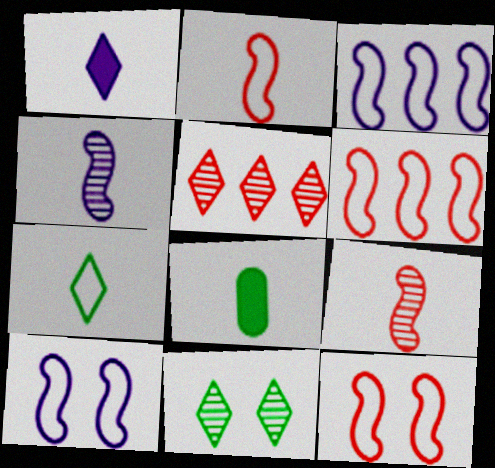[[2, 6, 12], 
[5, 8, 10]]